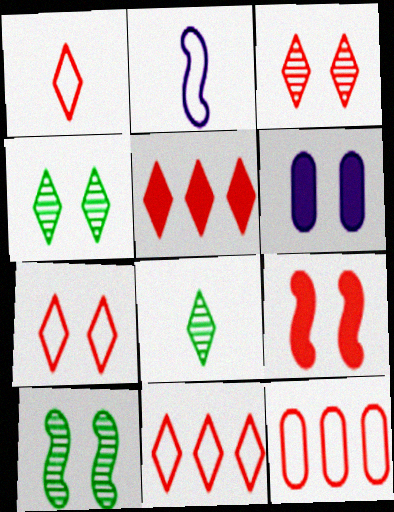[[1, 3, 5], 
[1, 7, 11], 
[6, 7, 10]]